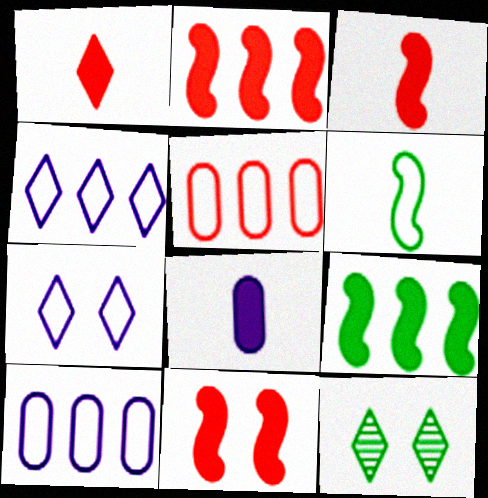[[1, 4, 12], 
[2, 3, 11], 
[3, 10, 12], 
[5, 6, 7]]